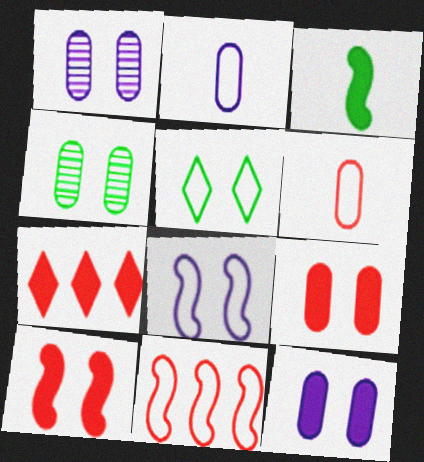[[1, 5, 10], 
[2, 5, 11], 
[3, 7, 12]]